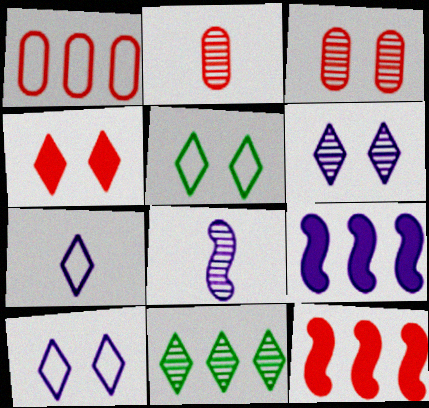[[1, 9, 11], 
[2, 5, 9], 
[3, 8, 11], 
[4, 5, 6], 
[4, 7, 11]]